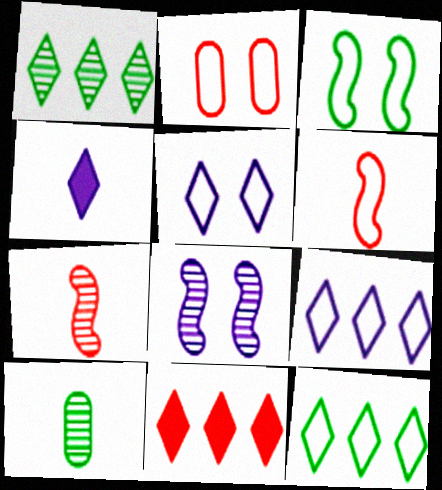[[1, 9, 11], 
[2, 3, 5], 
[2, 7, 11], 
[4, 6, 10]]